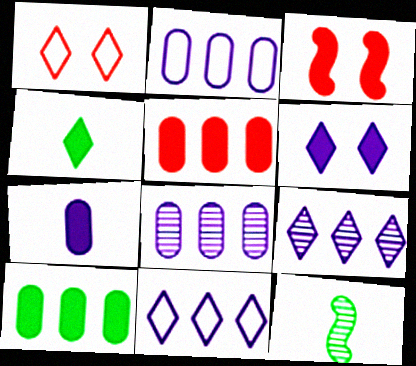[[1, 4, 9]]